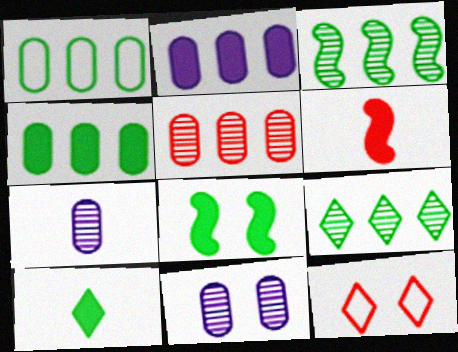[[1, 2, 5], 
[4, 8, 10], 
[5, 6, 12], 
[8, 11, 12]]